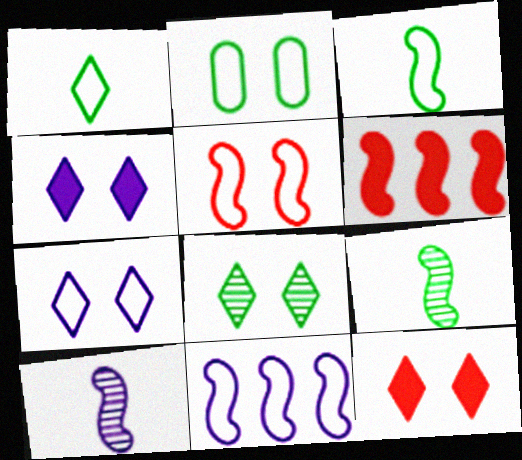[[2, 5, 7], 
[3, 5, 11], 
[7, 8, 12]]